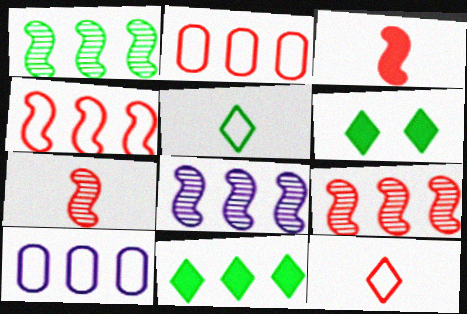[[1, 8, 9], 
[2, 8, 11], 
[6, 7, 10], 
[9, 10, 11]]